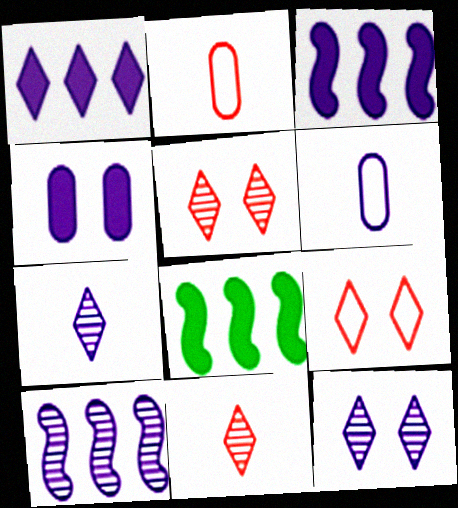[[2, 8, 12], 
[3, 6, 12], 
[5, 6, 8]]